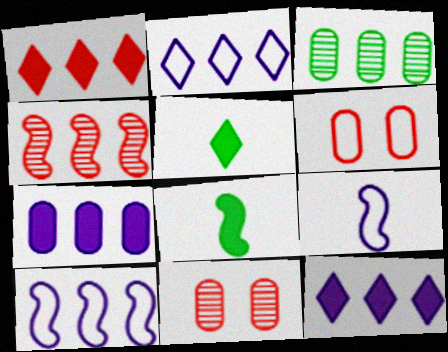[[1, 3, 10], 
[2, 8, 11], 
[5, 10, 11]]